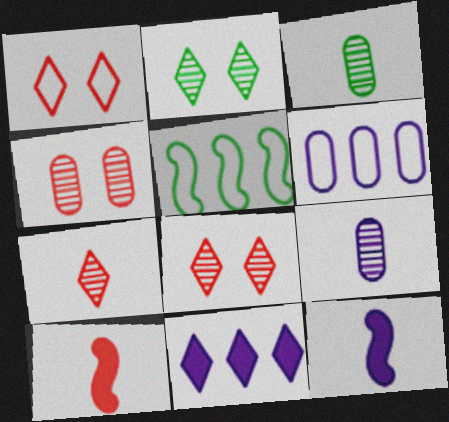[[2, 6, 10]]